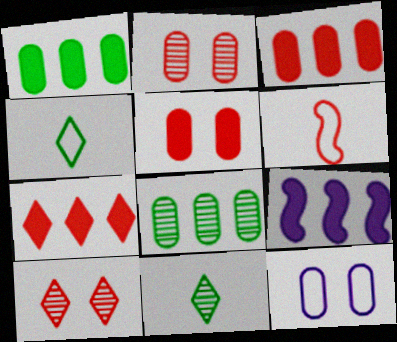[[1, 7, 9], 
[2, 4, 9], 
[2, 6, 7], 
[3, 6, 10]]